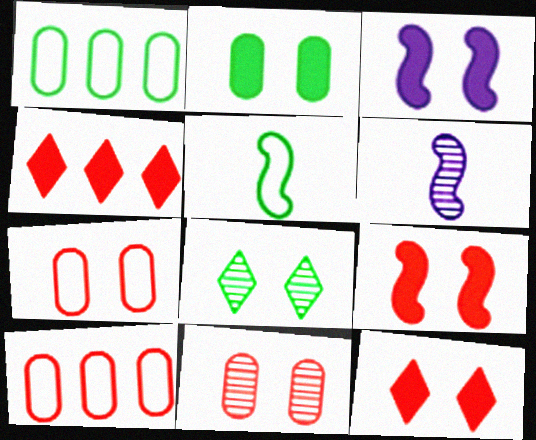[[1, 6, 12], 
[2, 3, 12], 
[3, 7, 8]]